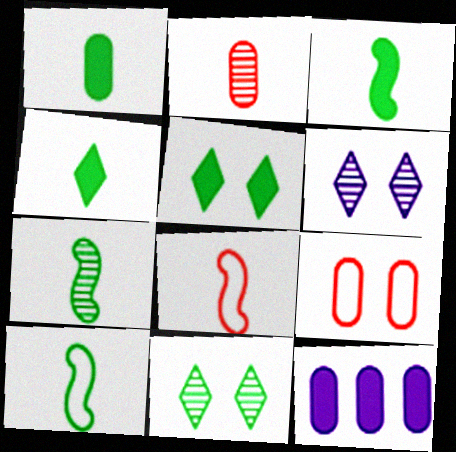[[1, 3, 4], 
[3, 7, 10], 
[8, 11, 12]]